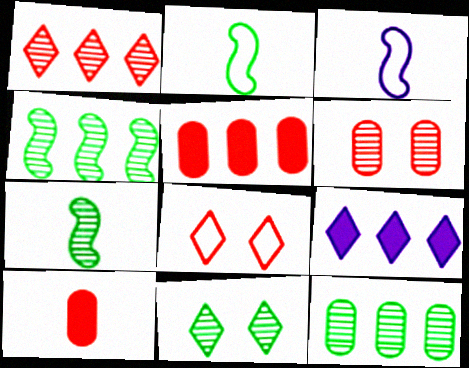[[2, 6, 9], 
[3, 5, 11], 
[7, 11, 12]]